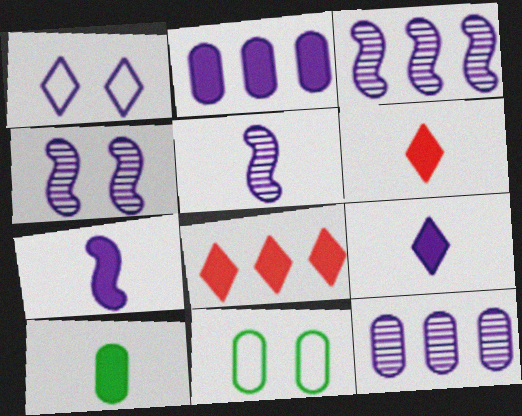[[1, 2, 5], 
[1, 7, 12], 
[3, 4, 5], 
[3, 6, 11], 
[5, 8, 11], 
[6, 7, 10]]